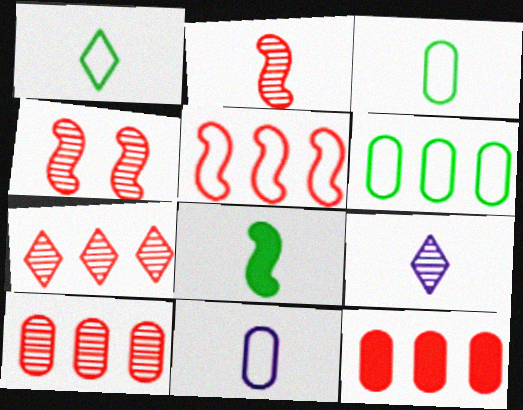[[5, 7, 12]]